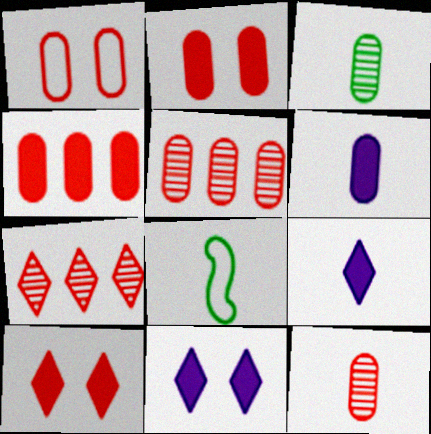[[1, 4, 12], 
[5, 8, 11], 
[8, 9, 12]]